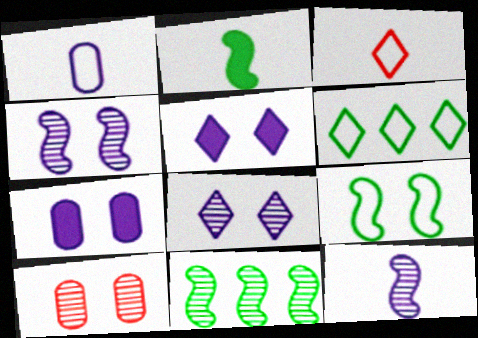[[2, 9, 11], 
[3, 7, 11], 
[5, 9, 10]]